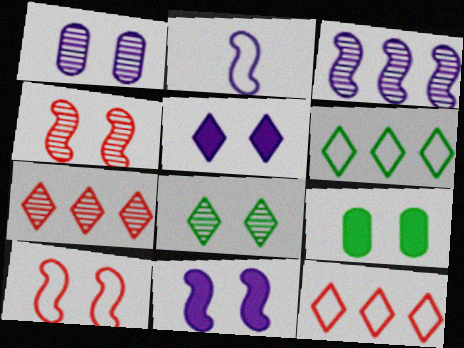[[1, 4, 8], 
[2, 3, 11], 
[2, 7, 9]]